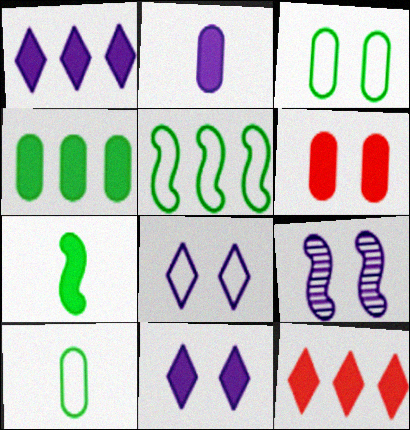[[1, 6, 7], 
[2, 4, 6], 
[9, 10, 12]]